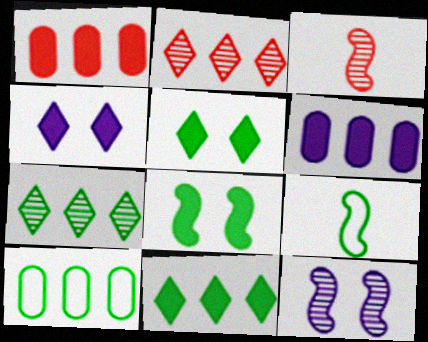[[3, 4, 10]]